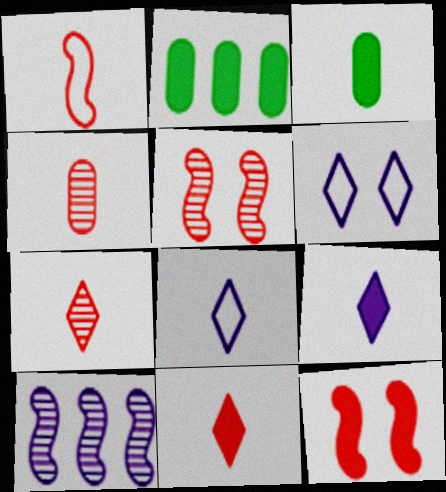[[1, 4, 11], 
[2, 5, 8], 
[2, 9, 12]]